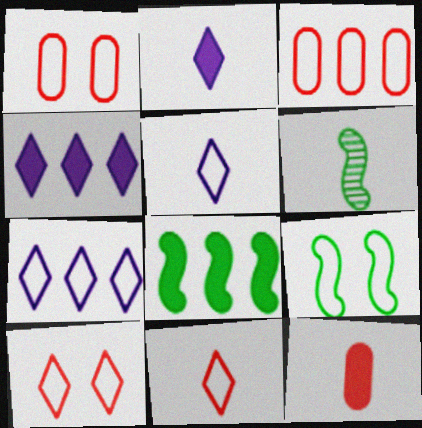[[1, 4, 6], 
[3, 5, 9], 
[5, 6, 12], 
[6, 8, 9]]